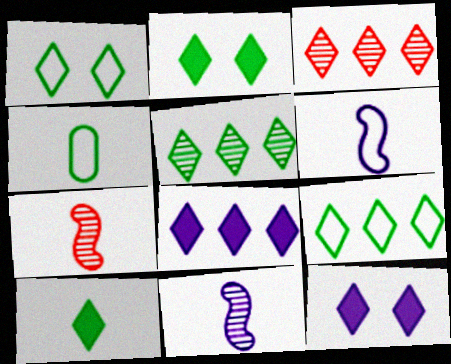[[1, 5, 10], 
[3, 8, 9]]